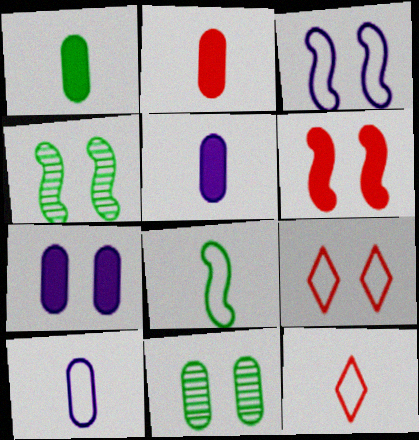[[1, 2, 5], 
[3, 4, 6], 
[4, 7, 9], 
[8, 10, 12]]